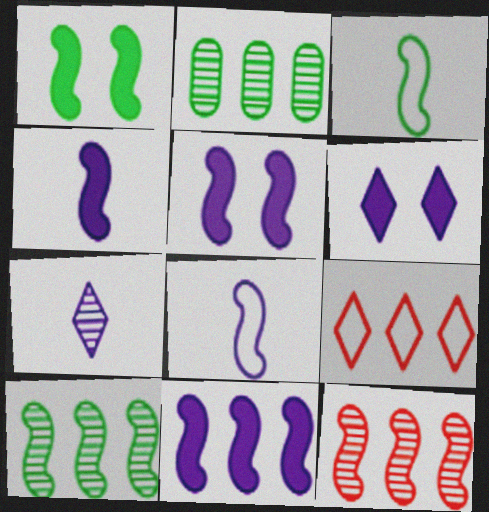[[1, 3, 10], 
[1, 8, 12], 
[2, 9, 11], 
[3, 5, 12], 
[4, 5, 11]]